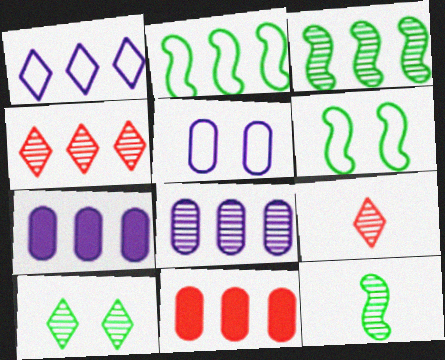[[1, 3, 11], 
[2, 4, 7], 
[3, 4, 8], 
[6, 7, 9]]